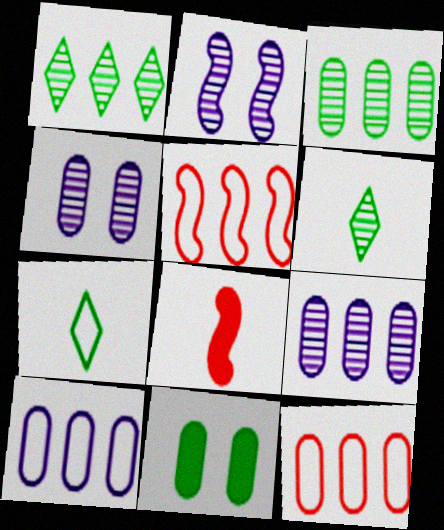[]